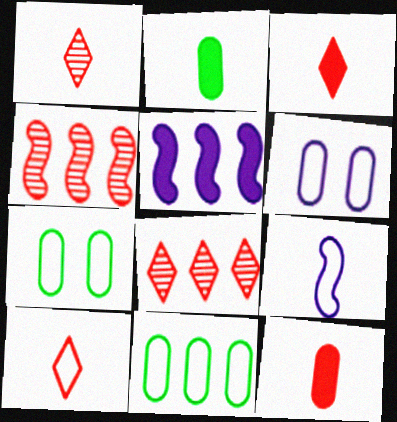[[1, 2, 9], 
[1, 3, 10], 
[1, 5, 7], 
[5, 8, 11]]